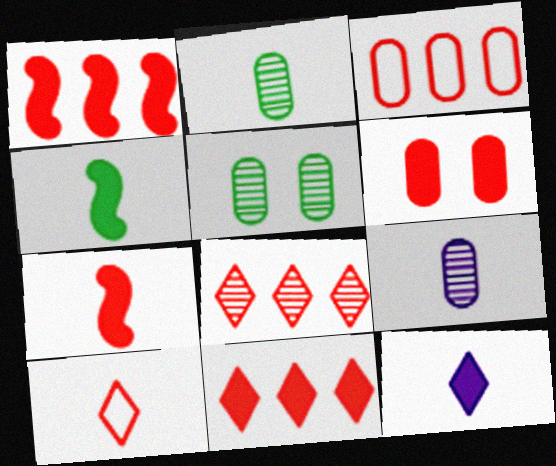[[1, 3, 8], 
[4, 9, 10], 
[6, 7, 11]]